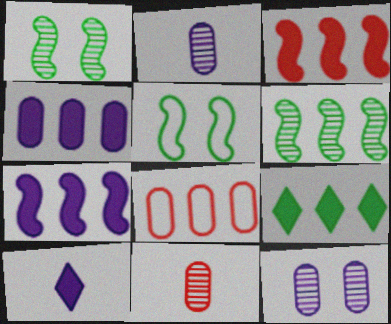[[1, 8, 10], 
[3, 4, 9]]